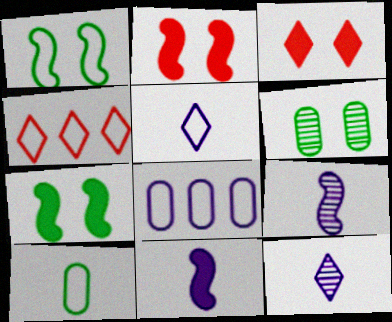[[4, 6, 11]]